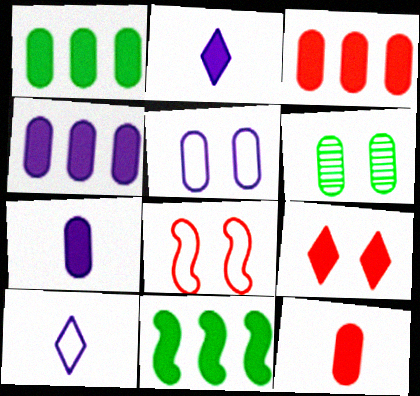[[1, 3, 4], 
[7, 9, 11]]